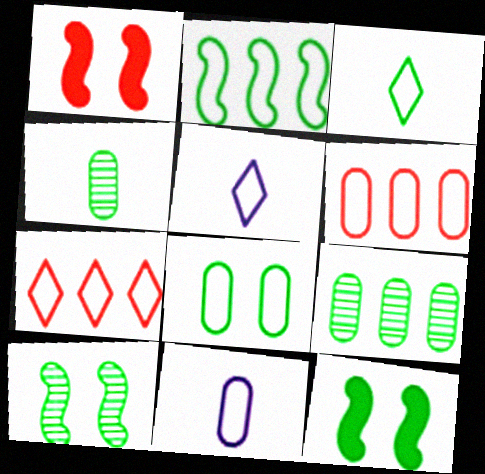[[1, 5, 9], 
[2, 3, 8], 
[3, 9, 12], 
[6, 8, 11]]